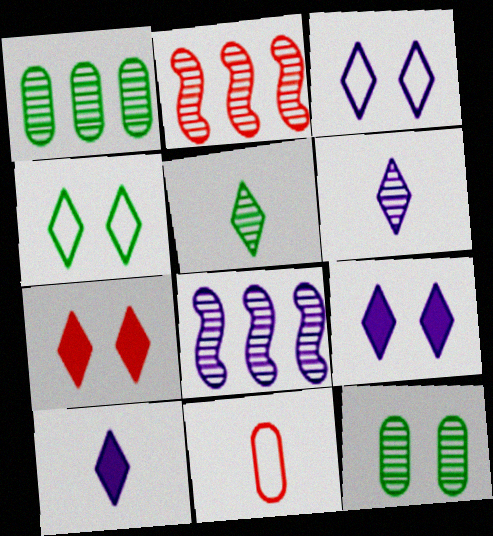[[2, 6, 12], 
[2, 7, 11]]